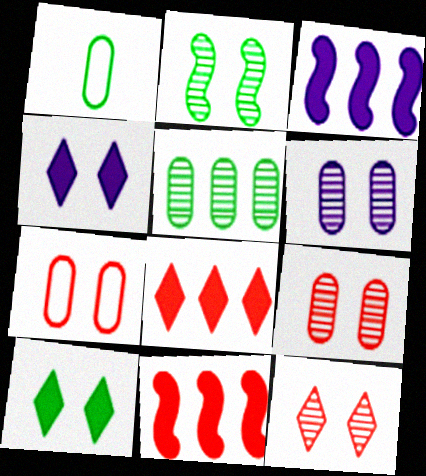[[1, 3, 12], 
[2, 4, 7], 
[2, 6, 12]]